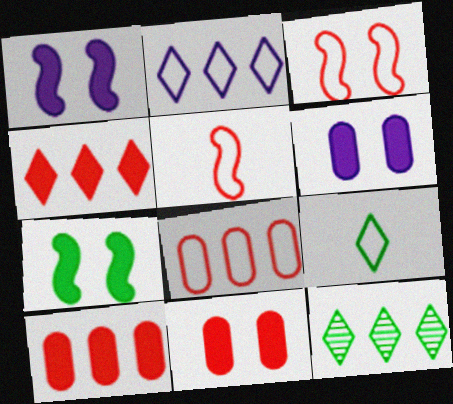[[2, 4, 12], 
[5, 6, 12]]